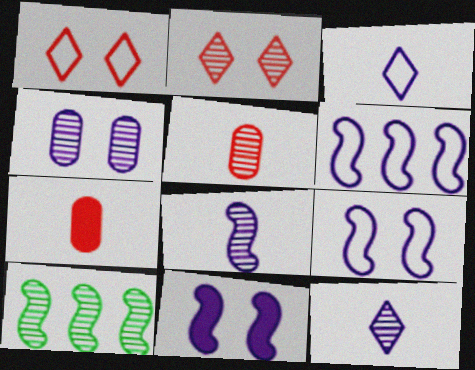[[6, 8, 11]]